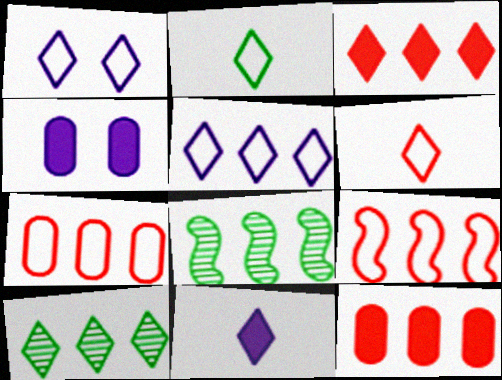[[3, 5, 10], 
[4, 6, 8], 
[5, 8, 12]]